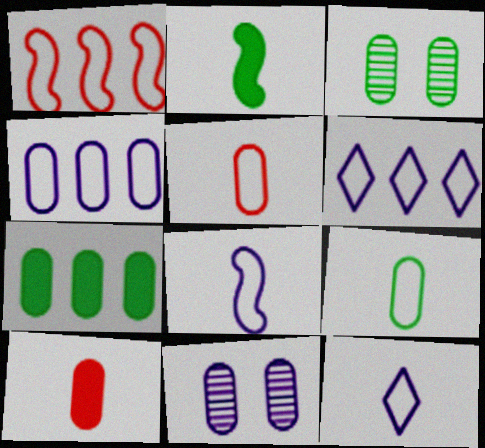[[3, 4, 10], 
[3, 7, 9], 
[5, 7, 11]]